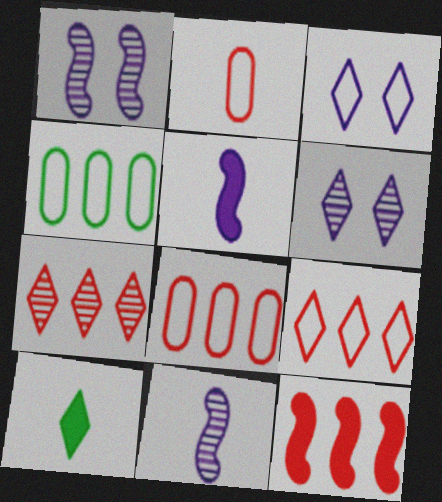[[1, 8, 10], 
[2, 10, 11], 
[3, 7, 10], 
[6, 9, 10], 
[7, 8, 12]]